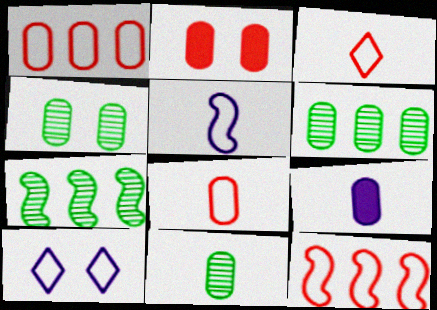[[1, 4, 9], 
[4, 6, 11], 
[8, 9, 11]]